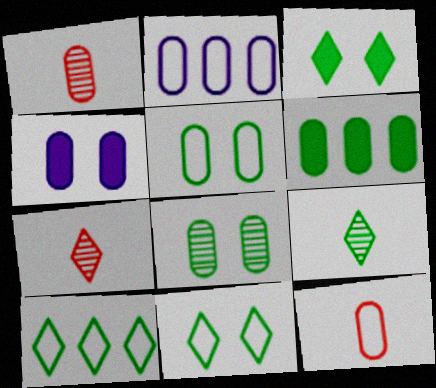[[2, 5, 12], 
[3, 9, 10]]